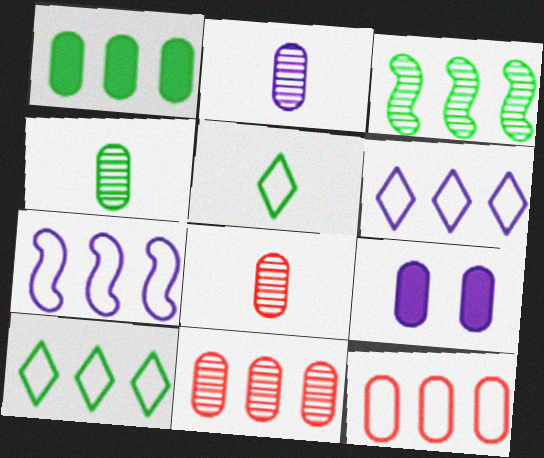[[1, 3, 10], 
[2, 4, 8], 
[4, 9, 12], 
[7, 10, 12]]